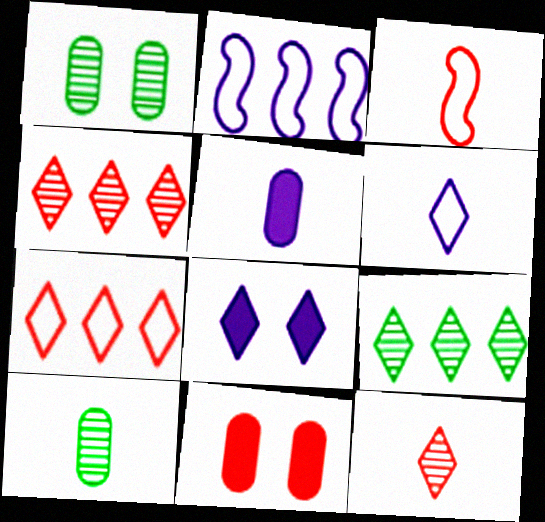[[3, 4, 11]]